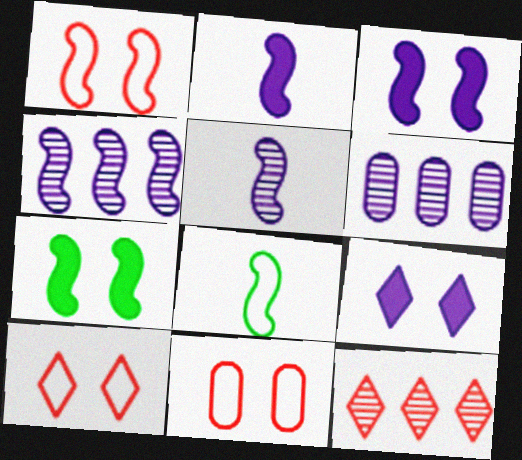[[1, 10, 11]]